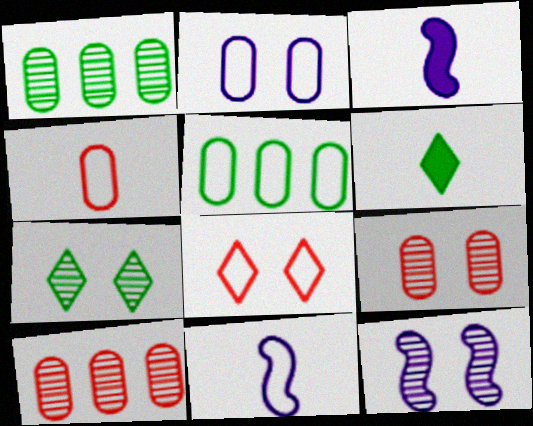[[1, 3, 8], 
[2, 4, 5], 
[5, 8, 11], 
[7, 9, 12]]